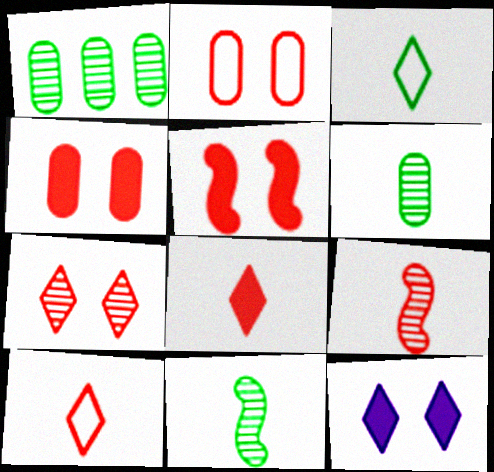[[2, 5, 7]]